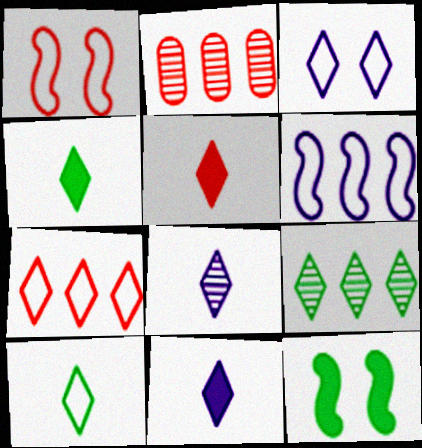[[1, 2, 5], 
[3, 5, 9], 
[3, 7, 10], 
[4, 5, 11], 
[5, 8, 10]]